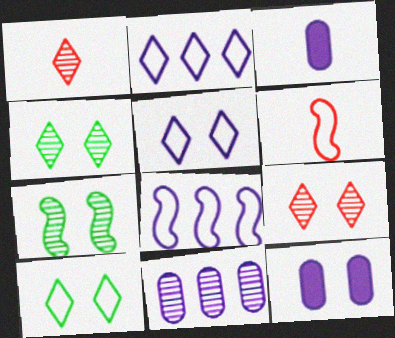[[1, 7, 11]]